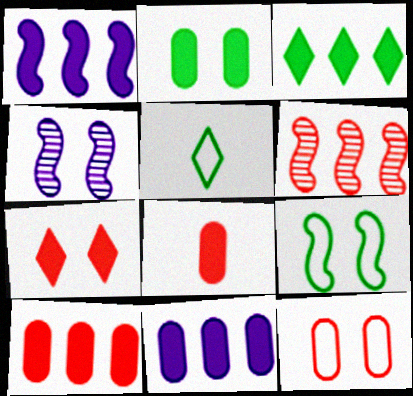[[1, 3, 10], 
[2, 8, 11], 
[4, 5, 10]]